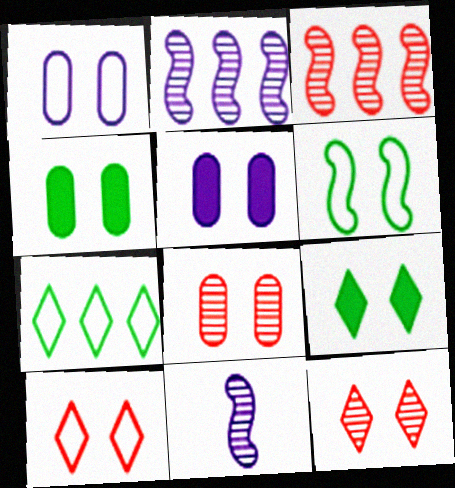[[1, 4, 8], 
[1, 6, 10], 
[5, 6, 12]]